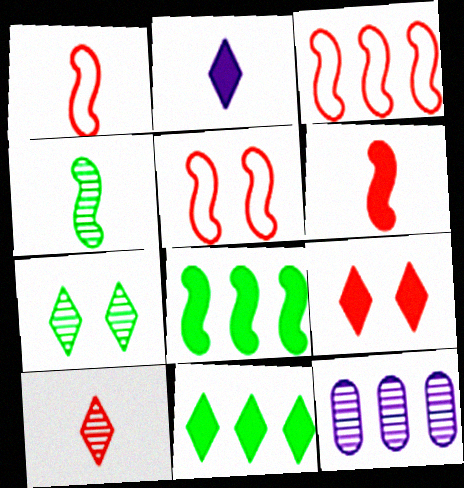[[1, 3, 5], 
[2, 9, 11], 
[3, 11, 12]]